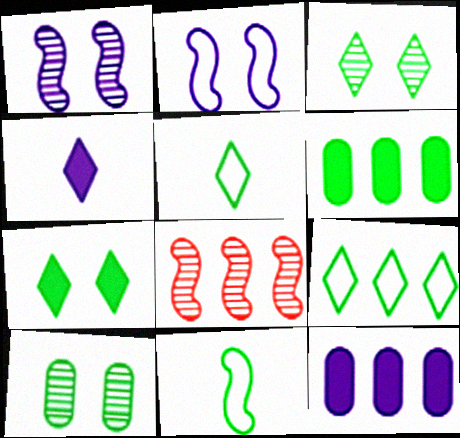[[3, 6, 11], 
[8, 9, 12]]